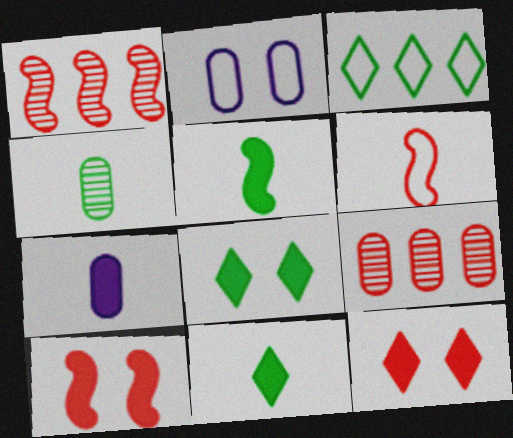[[1, 2, 11], 
[1, 6, 10], 
[2, 3, 6], 
[6, 9, 12]]